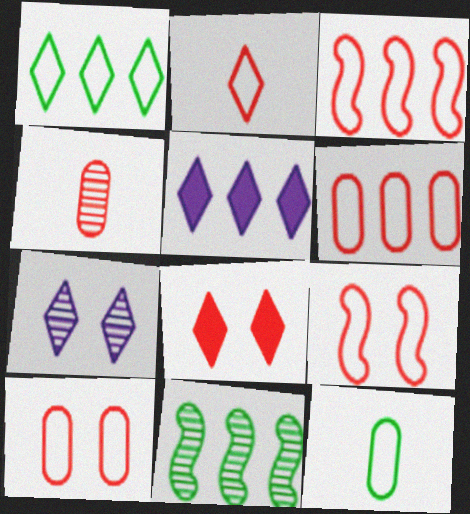[[2, 3, 10], 
[2, 6, 9], 
[3, 4, 8], 
[4, 7, 11], 
[5, 6, 11]]